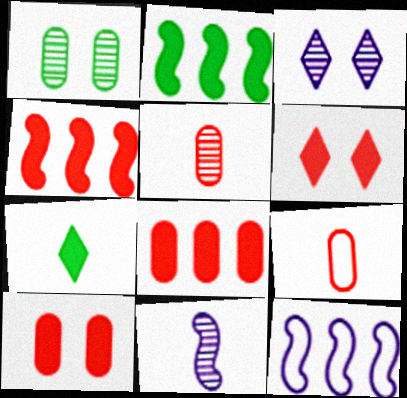[[2, 3, 9], 
[7, 9, 11]]